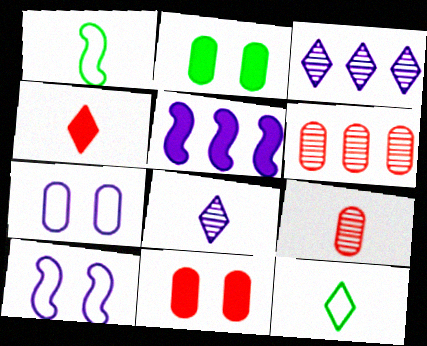[[1, 3, 11], 
[2, 4, 5], 
[4, 8, 12], 
[5, 7, 8]]